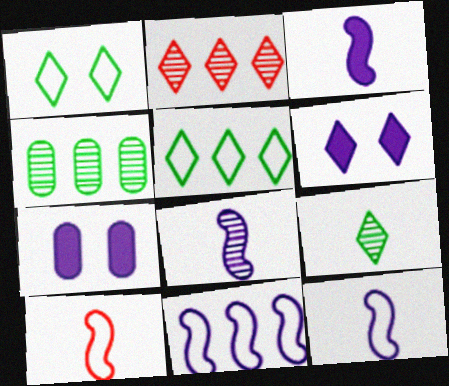[[3, 8, 12], 
[4, 6, 10]]